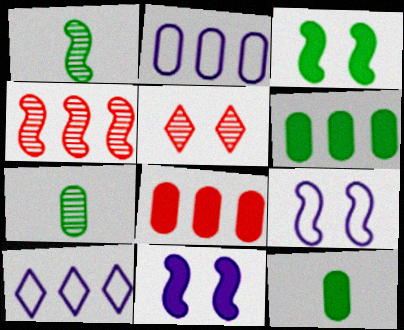[[4, 6, 10]]